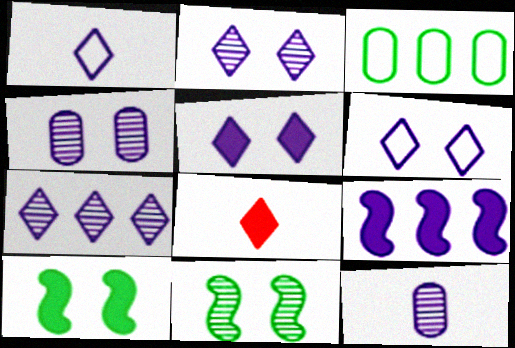[[1, 4, 9], 
[1, 5, 7], 
[2, 5, 6], 
[6, 9, 12]]